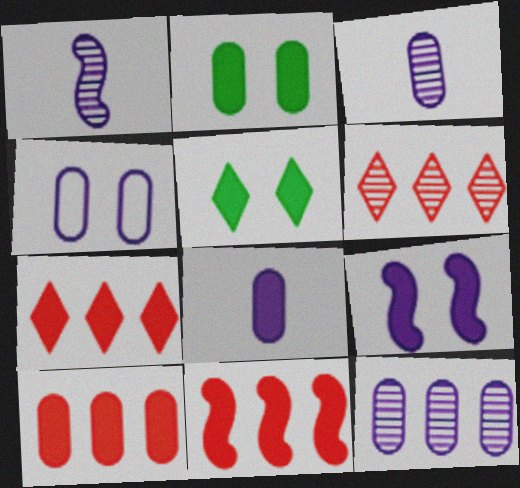[[2, 8, 10], 
[4, 8, 12], 
[5, 8, 11], 
[7, 10, 11]]